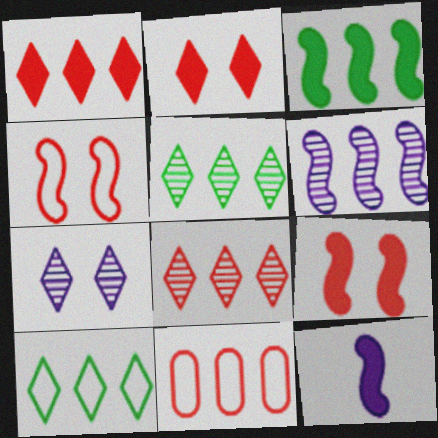[[3, 9, 12]]